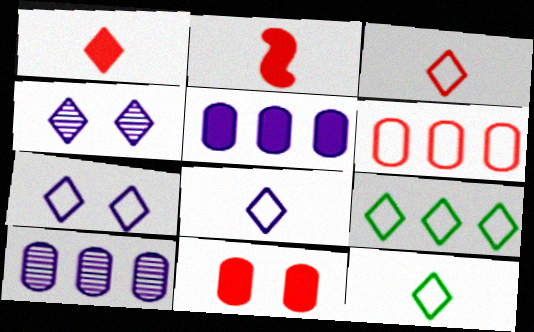[[1, 4, 9], 
[3, 7, 9], 
[3, 8, 12]]